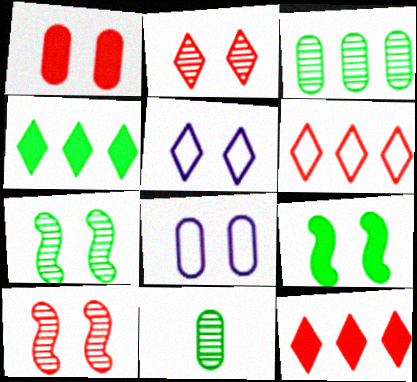[[1, 5, 7], 
[2, 8, 9]]